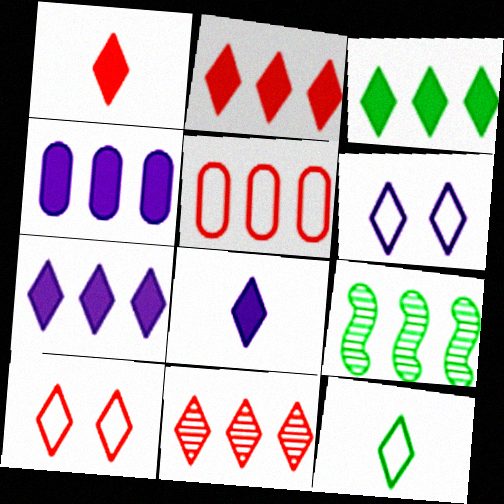[[1, 10, 11], 
[2, 3, 7], 
[5, 7, 9]]